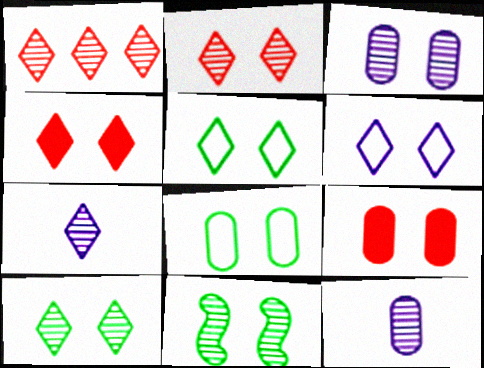[[1, 7, 10], 
[1, 11, 12], 
[2, 3, 11], 
[3, 8, 9], 
[4, 6, 10], 
[6, 9, 11]]